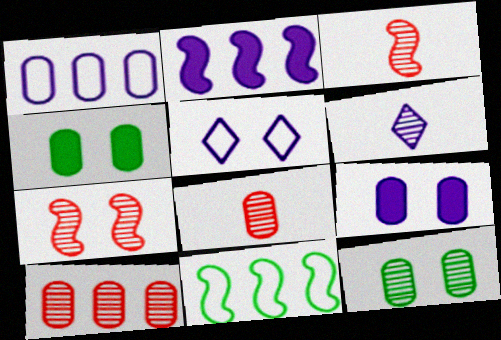[[1, 4, 8], 
[4, 5, 7]]